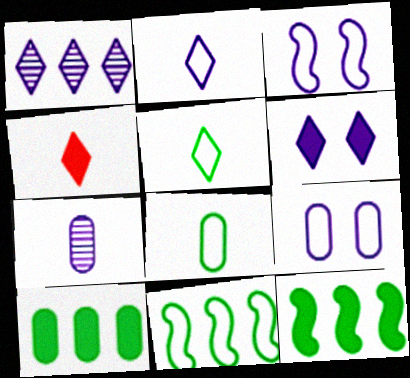[[1, 2, 6]]